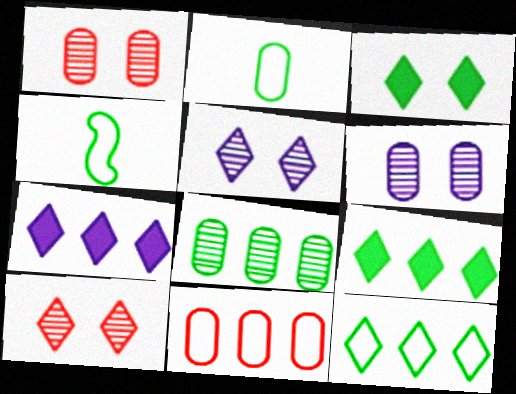[[1, 4, 7], 
[3, 4, 8]]